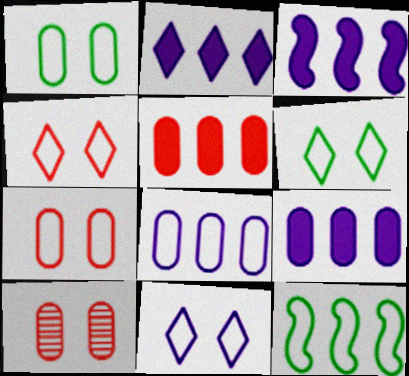[[2, 3, 9], 
[4, 6, 11]]